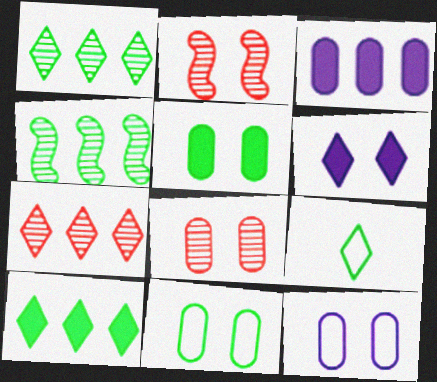[[2, 3, 9], 
[2, 6, 11], 
[4, 5, 9], 
[5, 8, 12], 
[6, 7, 9]]